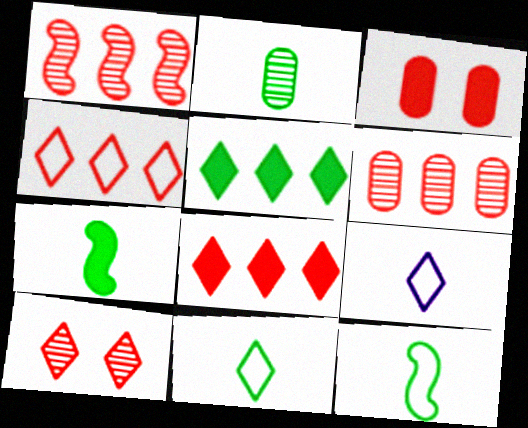[[2, 7, 11], 
[5, 9, 10]]